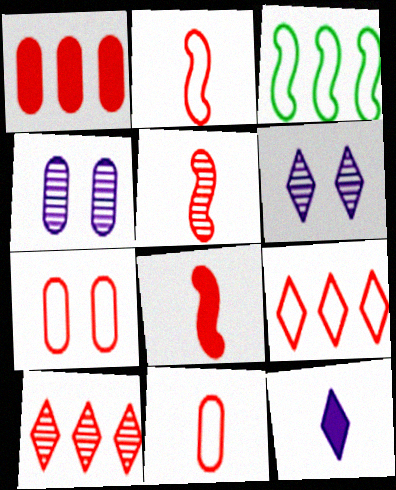[[2, 5, 8], 
[2, 7, 9], 
[7, 8, 10]]